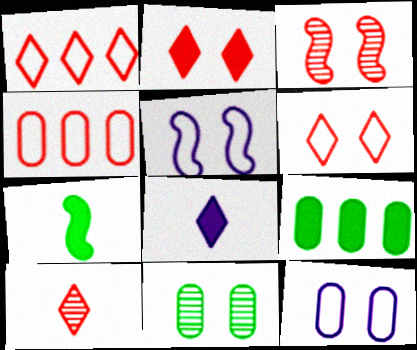[[1, 2, 10], 
[2, 5, 11], 
[5, 9, 10]]